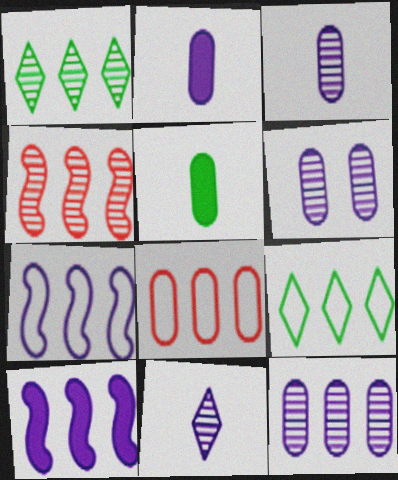[[1, 4, 12], 
[1, 8, 10], 
[3, 6, 12], 
[5, 6, 8], 
[7, 8, 9]]